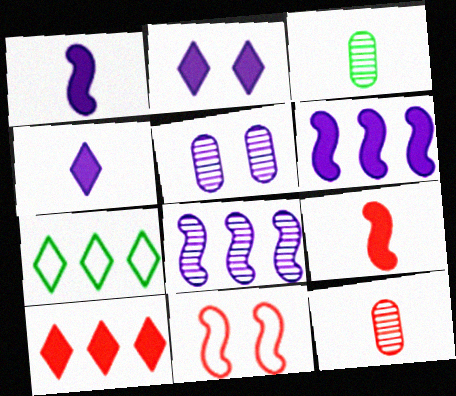[[5, 7, 9], 
[10, 11, 12]]